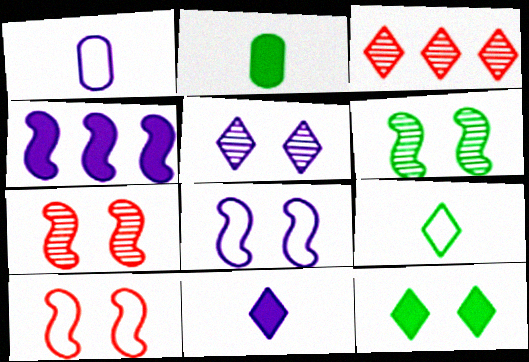[[1, 4, 5], 
[2, 3, 8]]